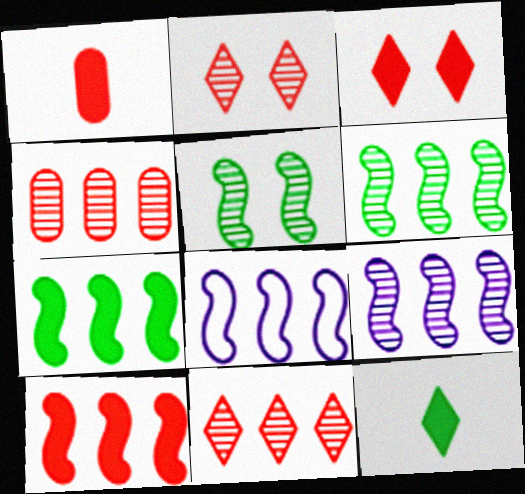[[1, 3, 10], 
[6, 8, 10]]